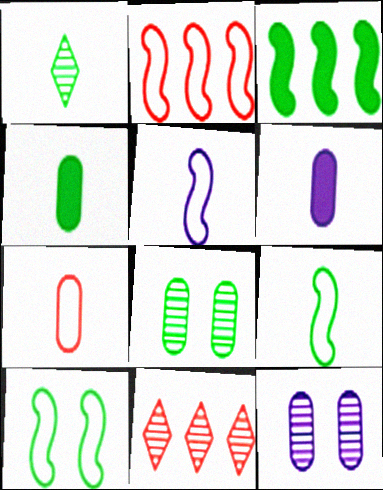[[1, 4, 9], 
[2, 5, 10], 
[6, 10, 11]]